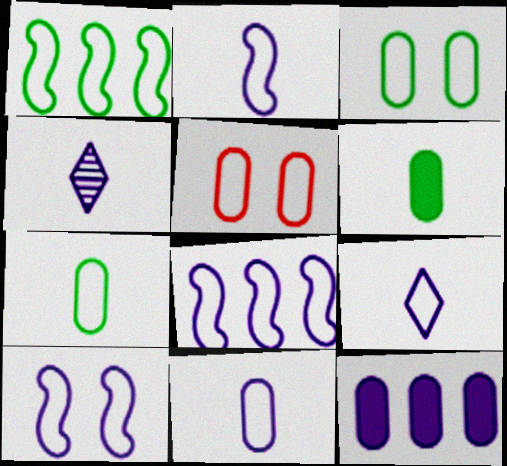[[1, 5, 9], 
[2, 8, 10], 
[2, 9, 11], 
[4, 10, 12]]